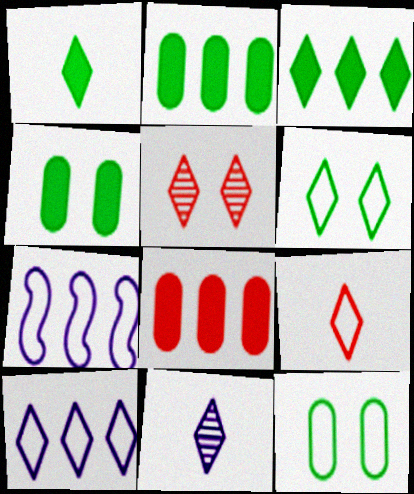[[1, 5, 10], 
[1, 9, 11], 
[6, 9, 10], 
[7, 9, 12]]